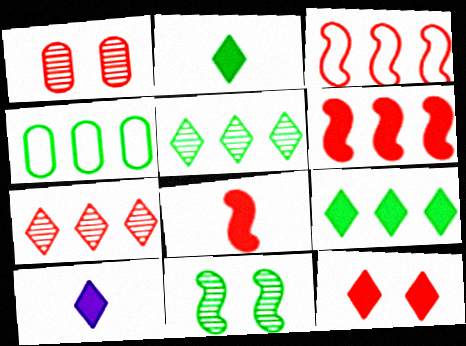[[2, 4, 11], 
[9, 10, 12]]